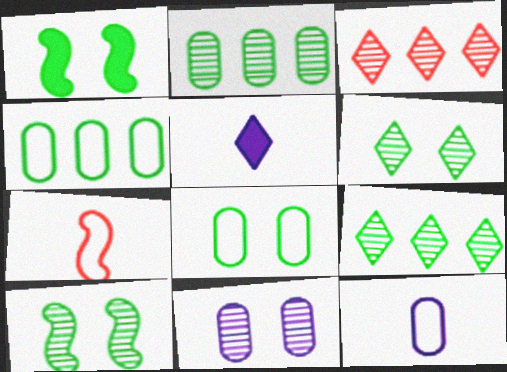[[1, 3, 12], 
[1, 6, 8]]